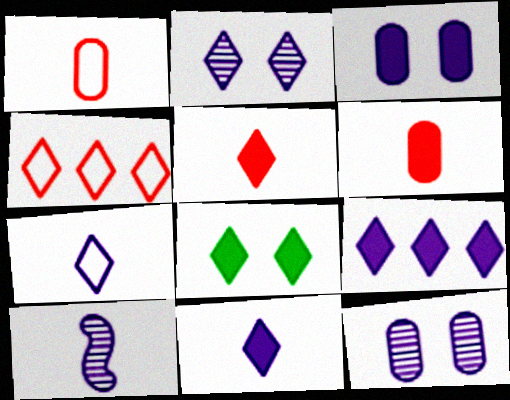[[2, 7, 9], 
[5, 8, 9]]